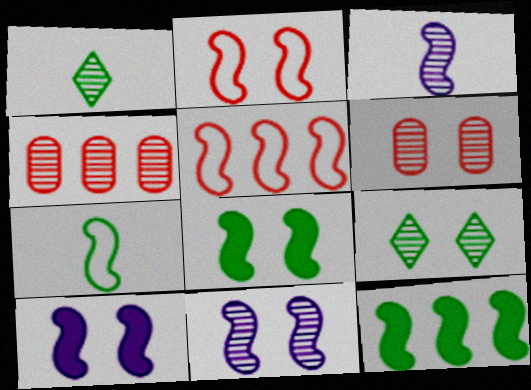[[1, 4, 11], 
[2, 3, 12], 
[2, 8, 11], 
[3, 4, 9], 
[3, 5, 8], 
[6, 9, 11]]